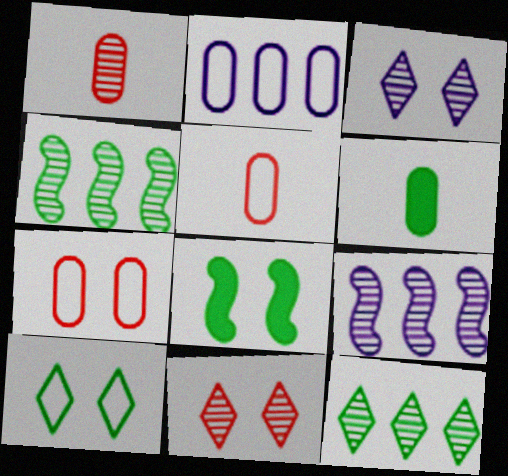[[1, 3, 4], 
[3, 7, 8], 
[4, 6, 10]]